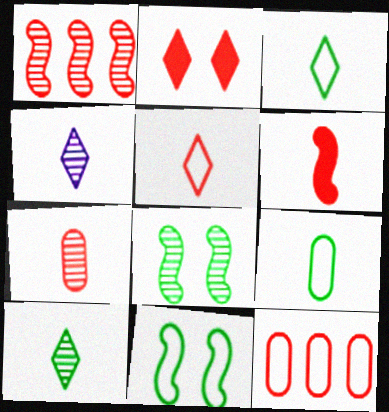[[4, 6, 9], 
[5, 6, 7]]